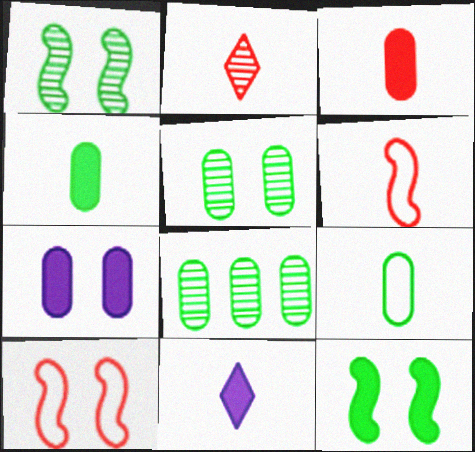[[2, 3, 6], 
[8, 10, 11]]